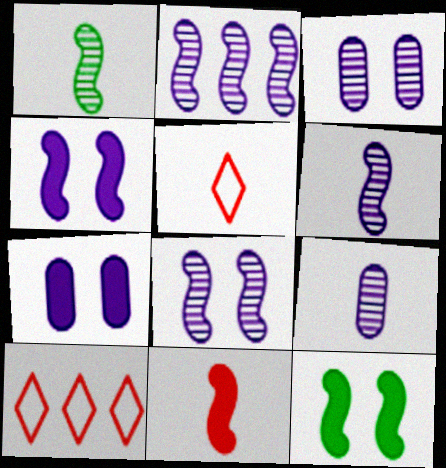[[1, 7, 10], 
[2, 6, 8], 
[9, 10, 12]]